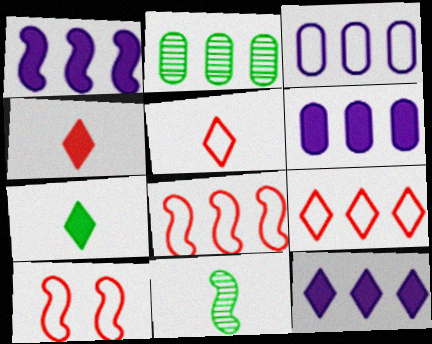[[1, 2, 9], 
[1, 6, 12], 
[1, 10, 11], 
[2, 8, 12]]